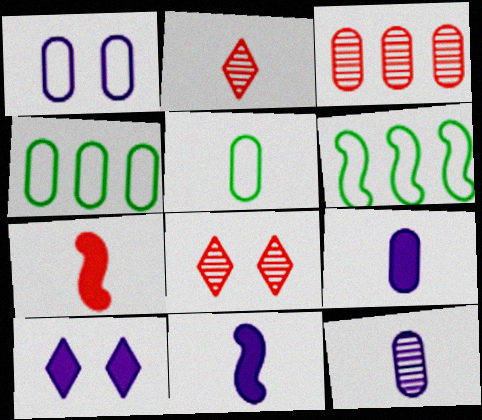[[2, 5, 11], 
[4, 8, 11], 
[6, 8, 9]]